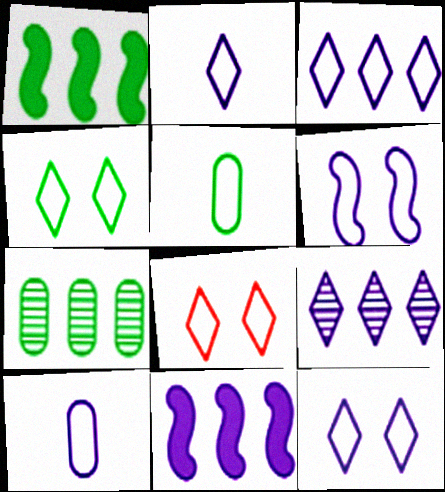[[2, 3, 12], 
[3, 6, 10], 
[4, 8, 12]]